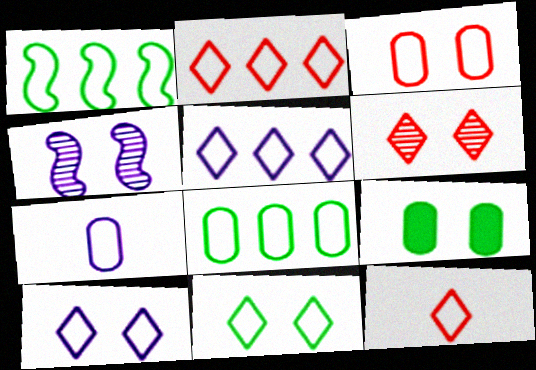[[3, 7, 8], 
[5, 11, 12]]